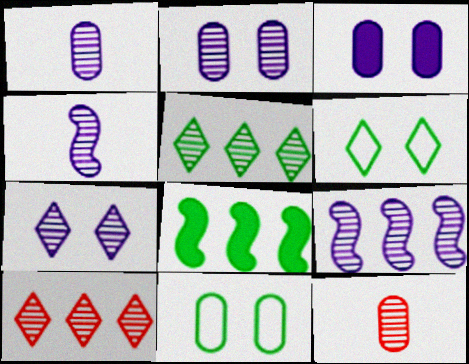[[1, 7, 9]]